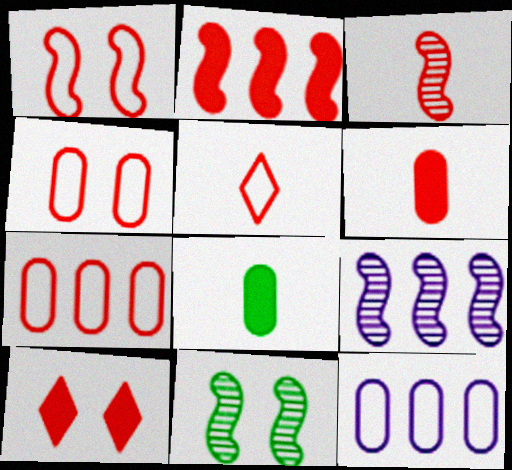[[1, 2, 3], 
[1, 5, 7], 
[2, 6, 10], 
[3, 5, 6], 
[3, 7, 10], 
[3, 9, 11]]